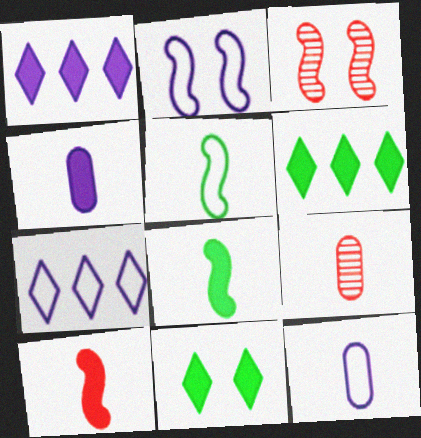[[2, 6, 9], 
[2, 7, 12], 
[3, 6, 12]]